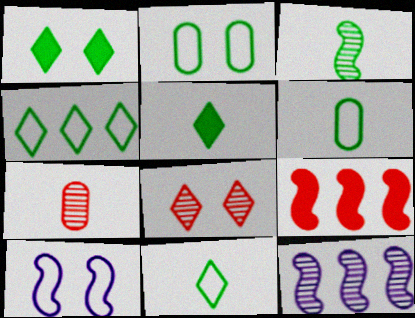[[3, 5, 6], 
[3, 9, 10]]